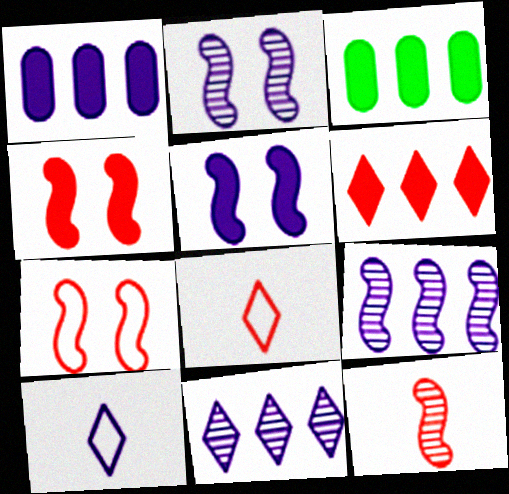[[1, 2, 10], 
[2, 3, 8]]